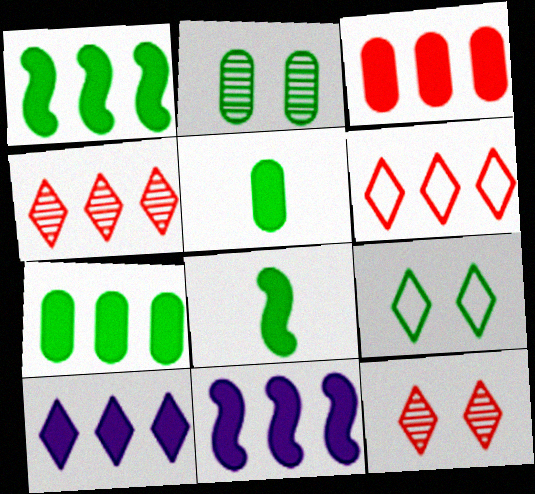[[1, 3, 10]]